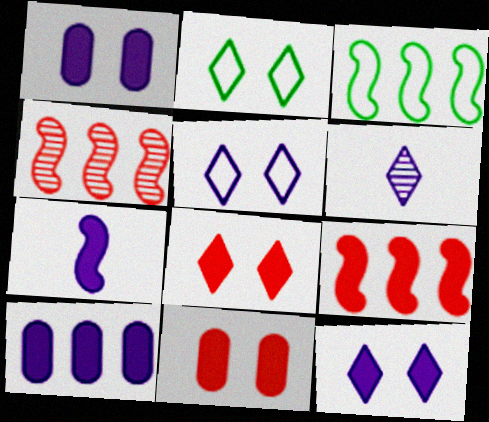[[3, 6, 11], 
[7, 10, 12]]